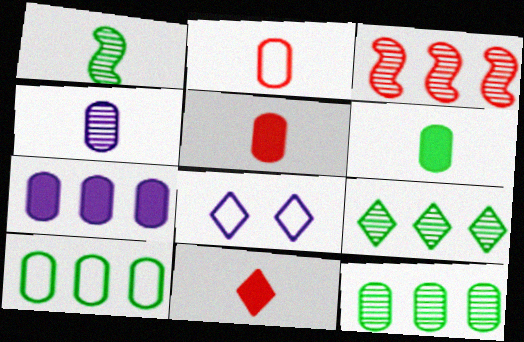[[2, 4, 6], 
[3, 6, 8], 
[8, 9, 11]]